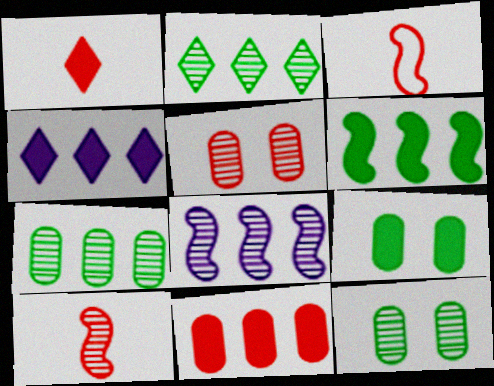[[3, 4, 12], 
[4, 6, 11]]